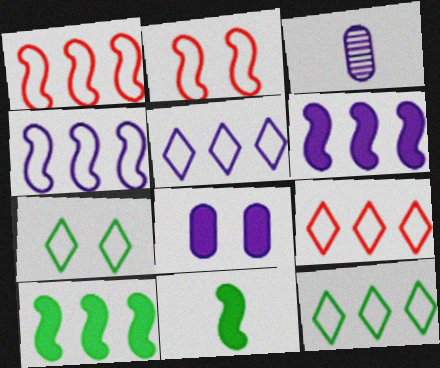[[5, 9, 12]]